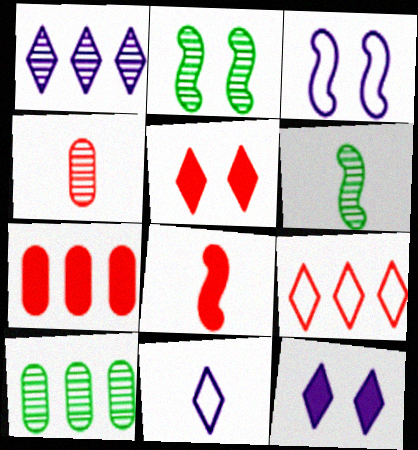[[1, 2, 4], 
[1, 11, 12], 
[2, 7, 11], 
[5, 7, 8]]